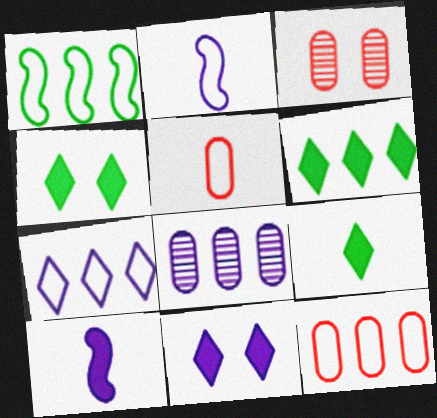[[1, 7, 12], 
[2, 3, 6], 
[2, 8, 11], 
[4, 6, 9]]